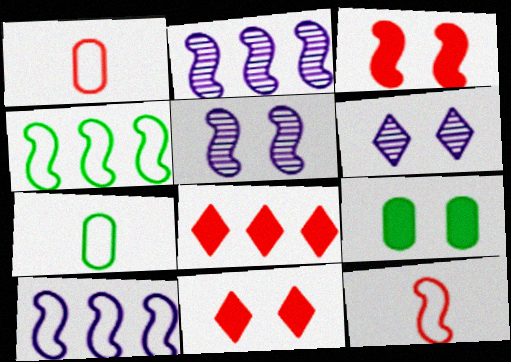[[2, 7, 11], 
[5, 7, 8]]